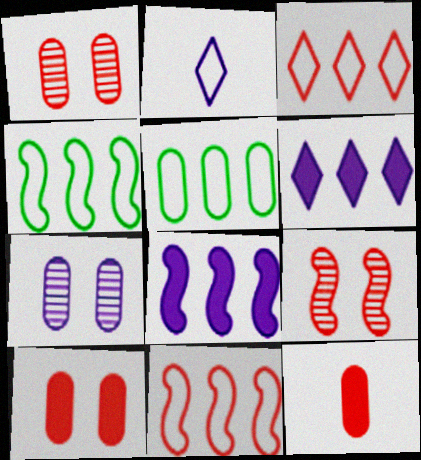[[2, 7, 8], 
[3, 9, 12], 
[5, 7, 12]]